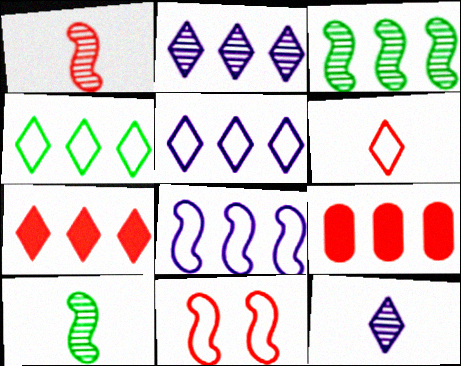[[2, 4, 7], 
[3, 5, 9]]